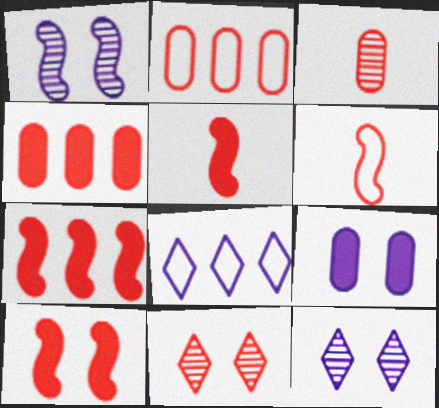[[2, 5, 11], 
[4, 6, 11], 
[5, 7, 10]]